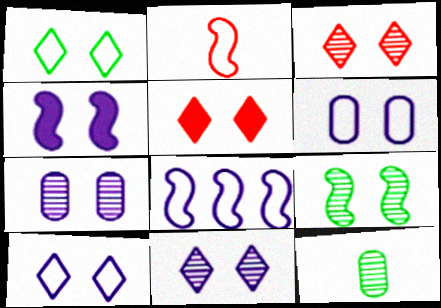[[1, 5, 11], 
[3, 7, 9], 
[4, 6, 11], 
[4, 7, 10], 
[5, 6, 9], 
[5, 8, 12]]